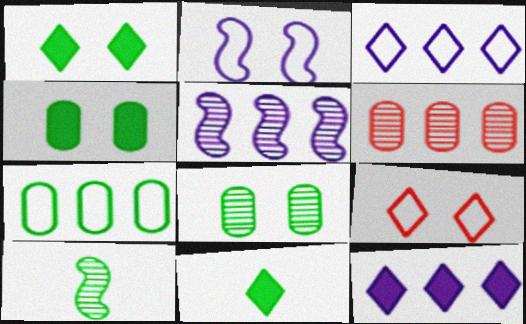[[1, 7, 10], 
[2, 6, 11]]